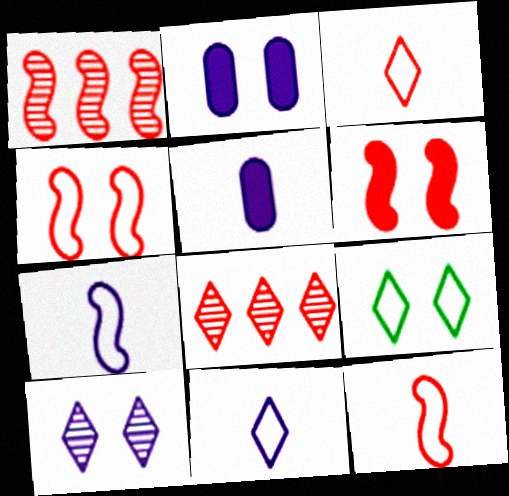[[1, 5, 9], 
[1, 6, 12]]